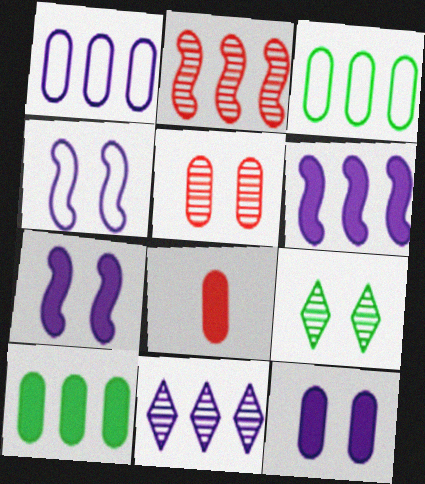[[1, 6, 11], 
[8, 10, 12]]